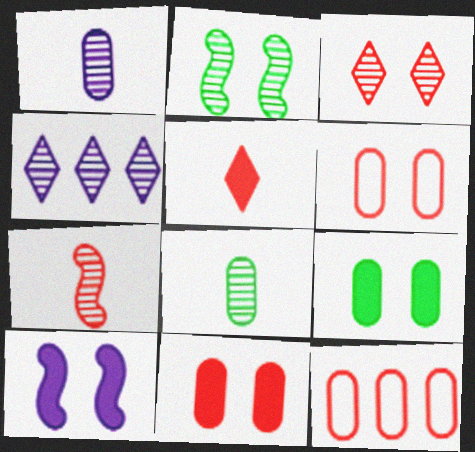[[1, 9, 12]]